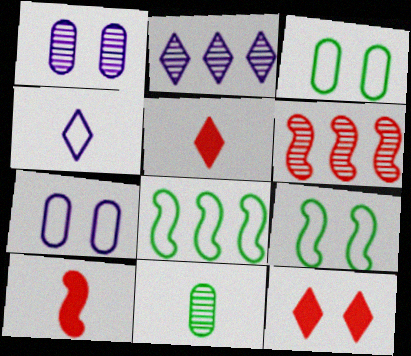[[1, 5, 8], 
[1, 9, 12], 
[2, 3, 10], 
[4, 10, 11]]